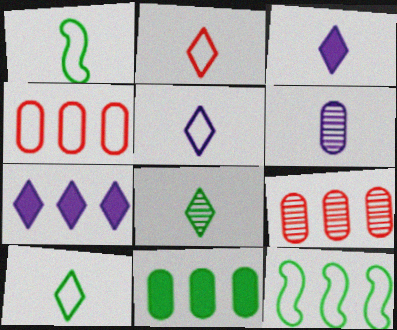[[2, 3, 8], 
[2, 5, 10], 
[7, 9, 12]]